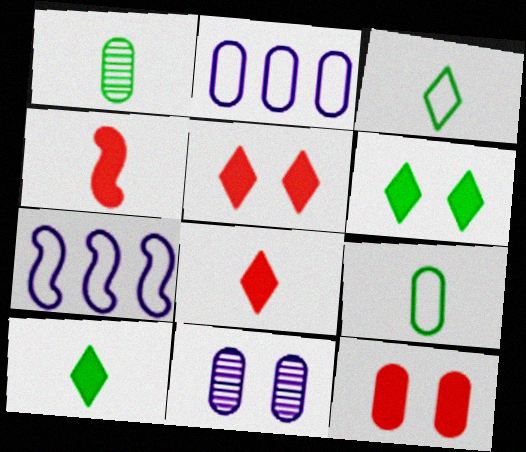[[1, 2, 12], 
[1, 5, 7]]